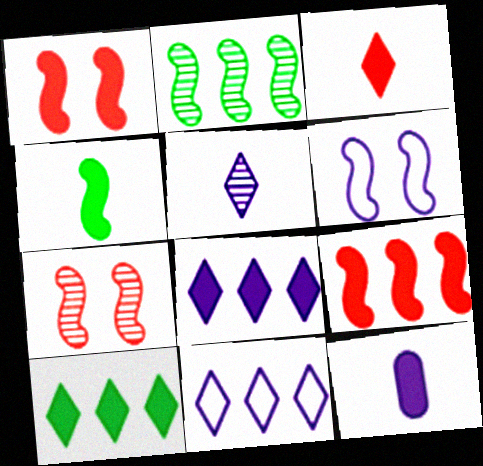[[1, 10, 12], 
[3, 4, 12]]